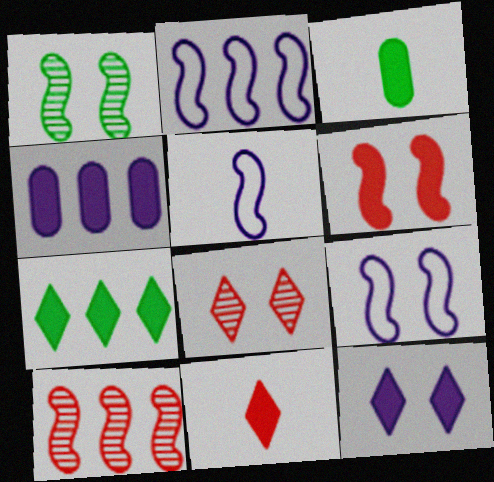[[1, 6, 9], 
[2, 3, 8], 
[2, 5, 9], 
[7, 11, 12]]